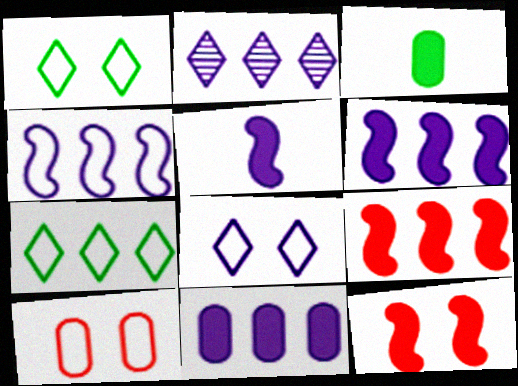[[2, 4, 11]]